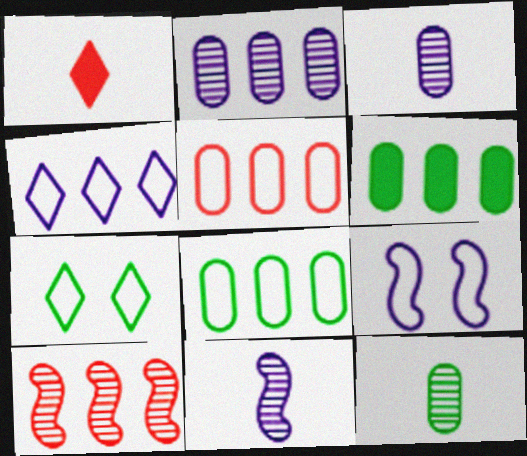[[2, 5, 6], 
[4, 6, 10]]